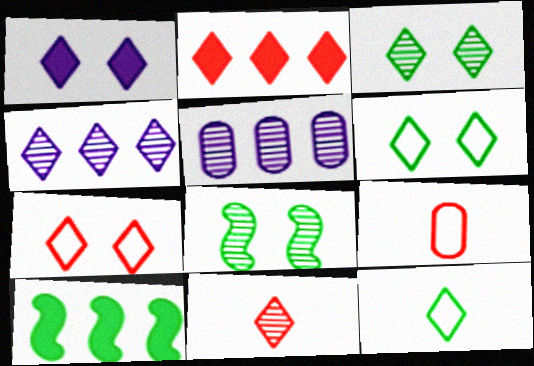[[1, 3, 7], 
[2, 7, 11], 
[3, 4, 11], 
[5, 8, 11]]